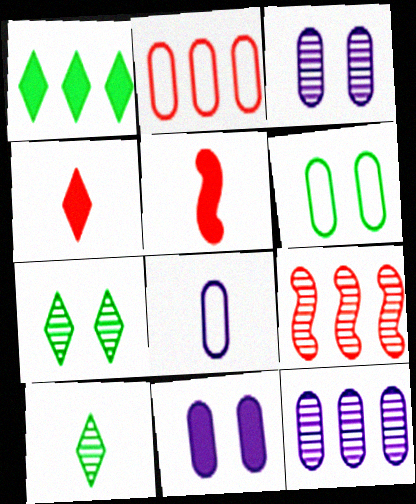[[1, 5, 11], 
[2, 6, 8], 
[3, 9, 10], 
[5, 8, 10], 
[8, 11, 12]]